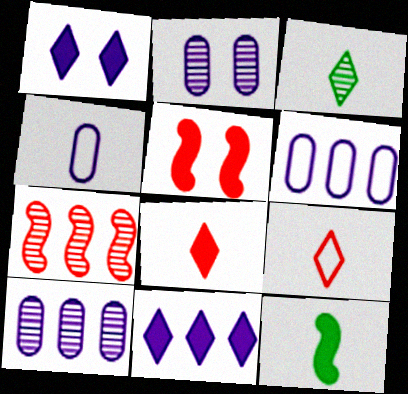[[2, 3, 7], 
[3, 5, 6]]